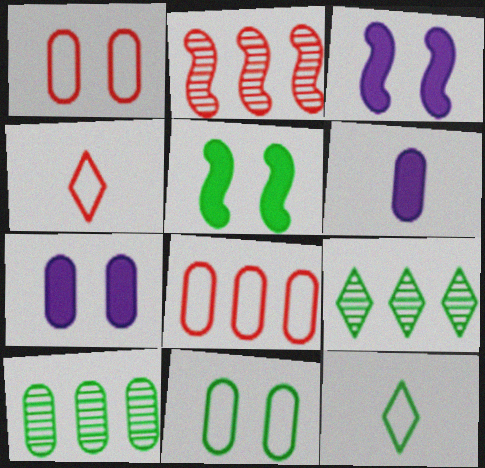[[1, 6, 10], 
[2, 7, 12], 
[3, 4, 10], 
[5, 10, 12]]